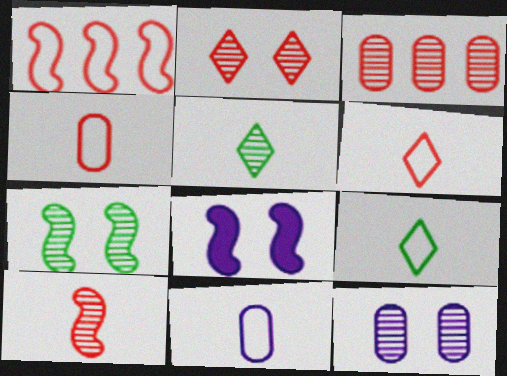[[2, 3, 10], 
[2, 7, 12], 
[3, 8, 9]]